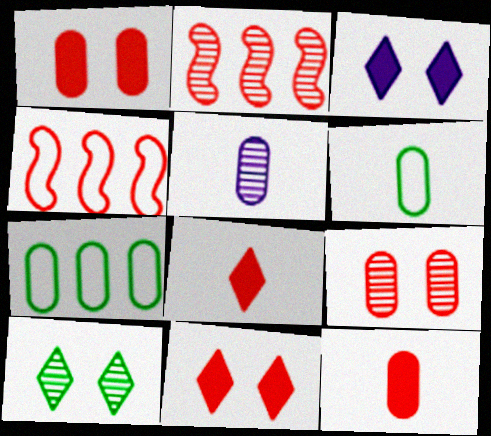[[1, 5, 7], 
[2, 3, 6], 
[2, 5, 10], 
[4, 8, 9], 
[5, 6, 12]]